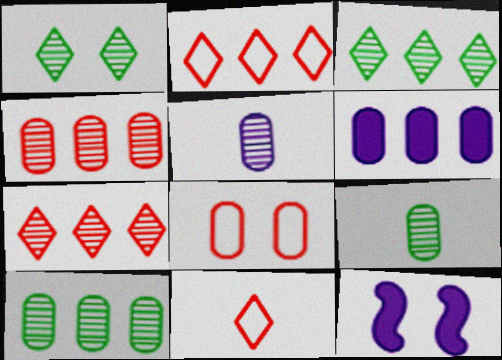[[1, 8, 12], 
[2, 9, 12], 
[6, 8, 9], 
[10, 11, 12]]